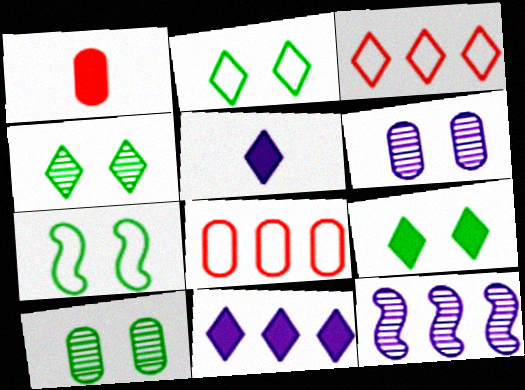[[1, 2, 12], 
[2, 4, 9], 
[3, 4, 5], 
[7, 9, 10]]